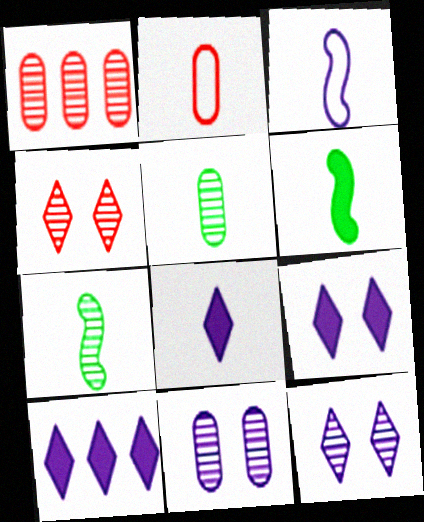[[1, 5, 11], 
[1, 7, 12], 
[2, 7, 8], 
[3, 10, 11], 
[8, 9, 10]]